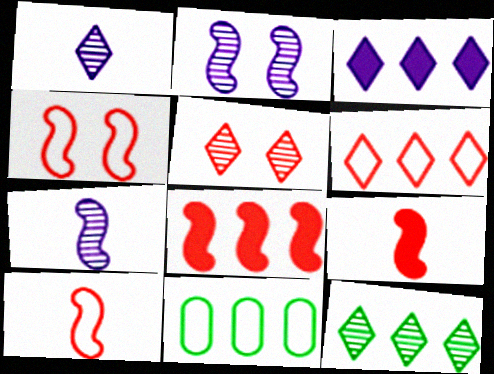[[1, 5, 12], 
[3, 6, 12]]